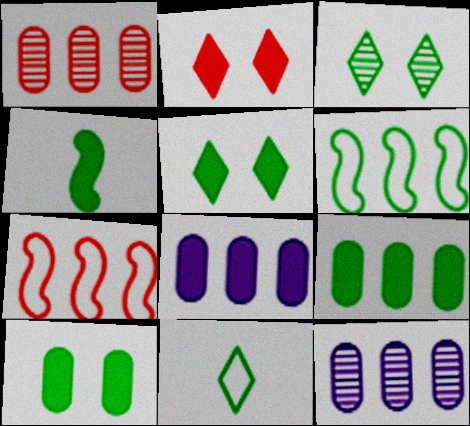[[2, 4, 8], 
[4, 5, 9]]